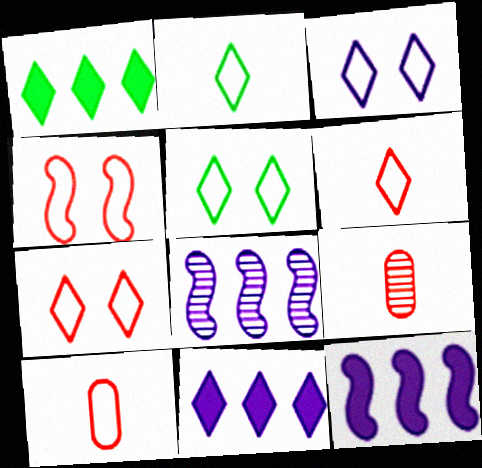[[3, 5, 7], 
[5, 9, 12]]